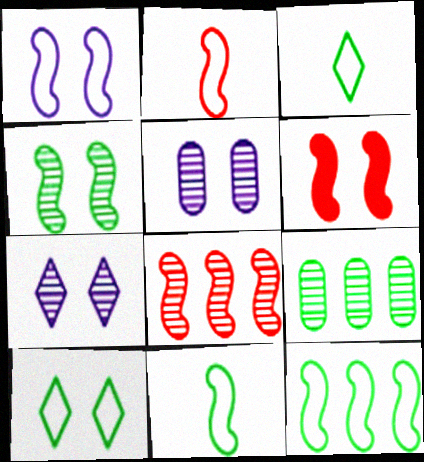[[1, 2, 12], 
[1, 4, 6], 
[2, 6, 8], 
[5, 6, 10]]